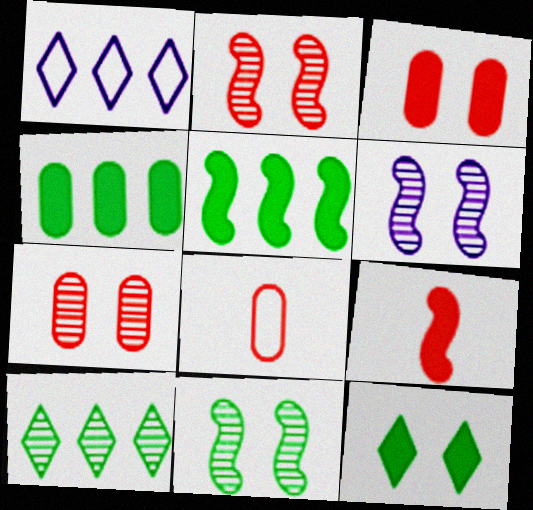[[2, 6, 11]]